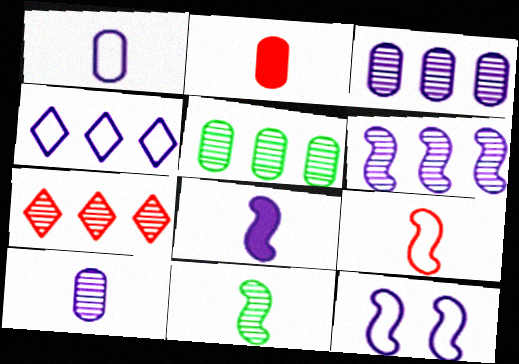[[1, 4, 12], 
[5, 6, 7], 
[6, 8, 12], 
[8, 9, 11]]